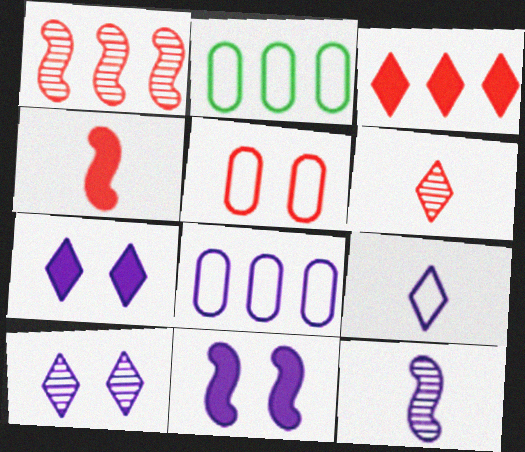[[2, 4, 10], 
[2, 6, 11], 
[7, 8, 12]]